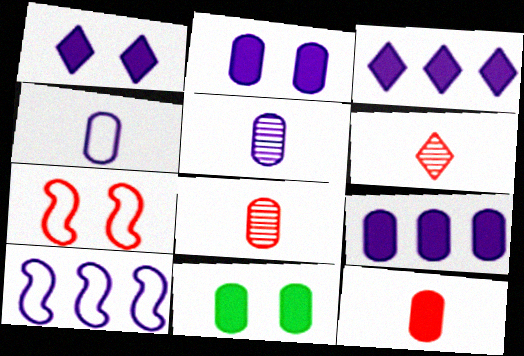[[1, 5, 10], 
[6, 10, 11], 
[9, 11, 12]]